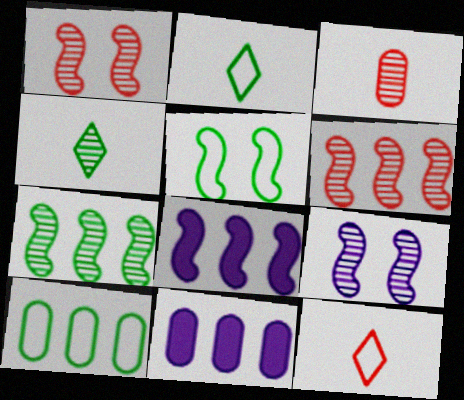[[1, 2, 11], 
[2, 5, 10]]